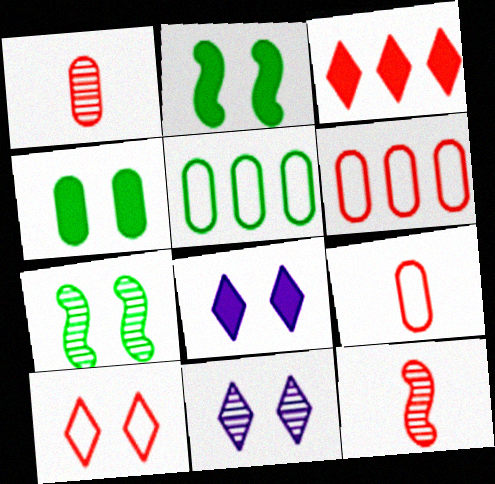[[5, 8, 12]]